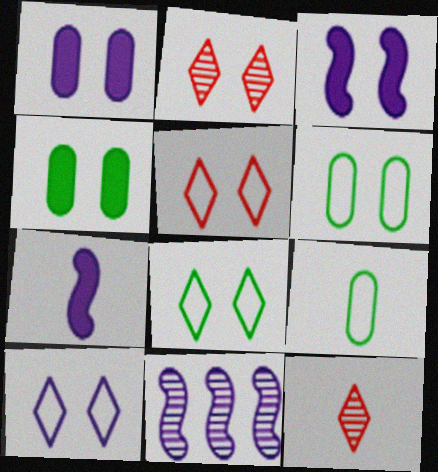[[2, 3, 6], 
[5, 8, 10], 
[7, 9, 12]]